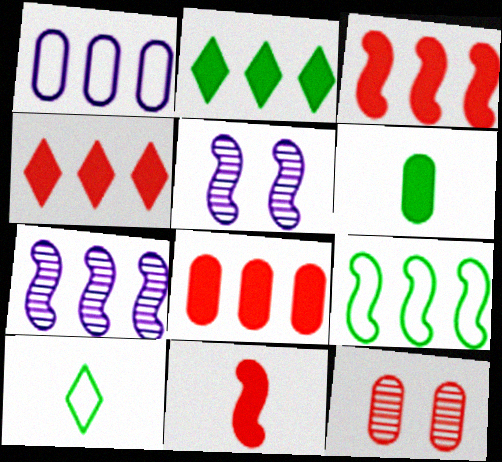[[1, 6, 12], 
[3, 4, 8], 
[3, 7, 9], 
[5, 8, 10], 
[5, 9, 11]]